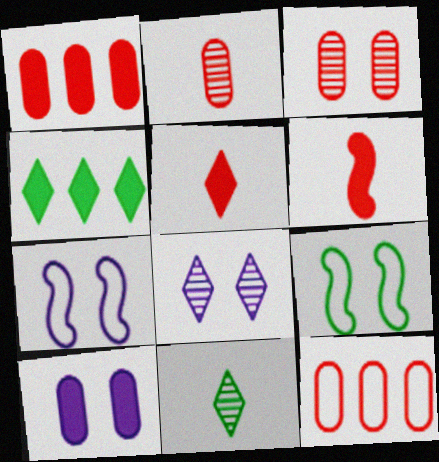[[1, 7, 11], 
[2, 4, 7], 
[4, 6, 10], 
[7, 8, 10]]